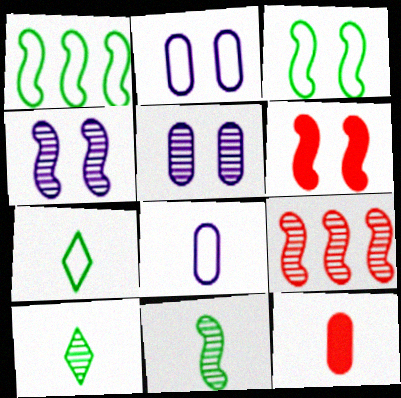[[3, 4, 6], 
[4, 9, 11], 
[5, 9, 10]]